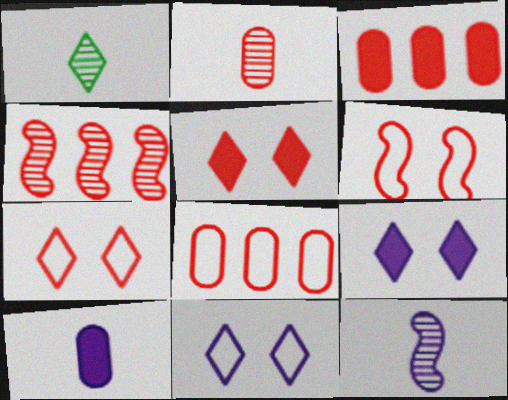[[1, 2, 12]]